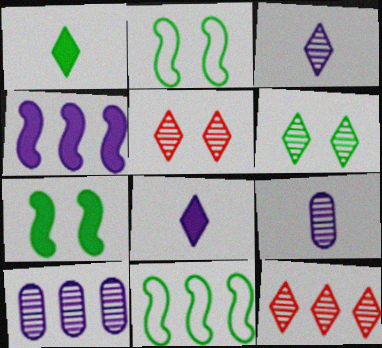[[3, 6, 12]]